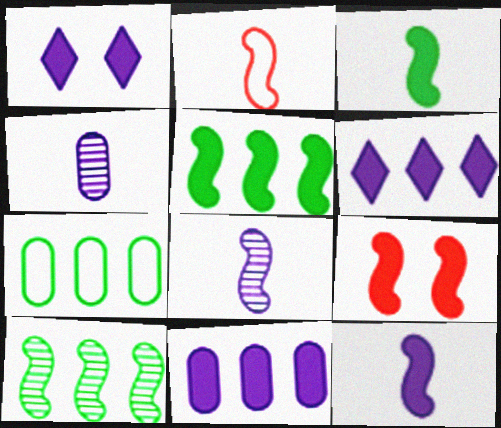[[1, 11, 12], 
[2, 3, 8], 
[5, 9, 12]]